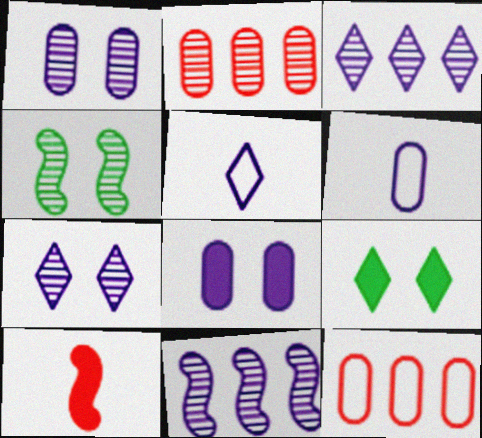[[5, 8, 11]]